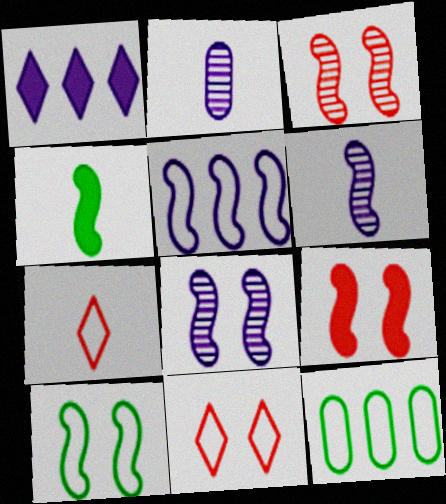[[2, 4, 7], 
[3, 4, 5], 
[8, 9, 10]]